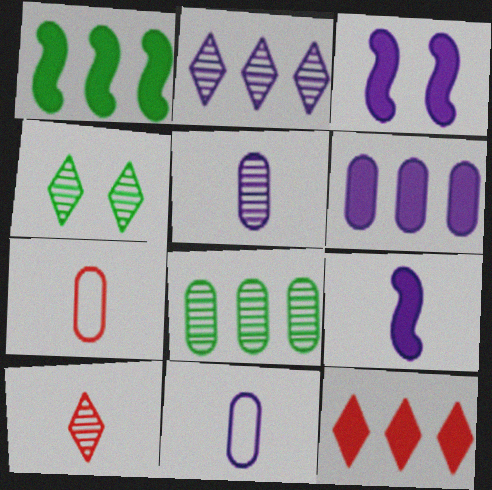[[1, 6, 12], 
[2, 3, 11], 
[2, 4, 10]]